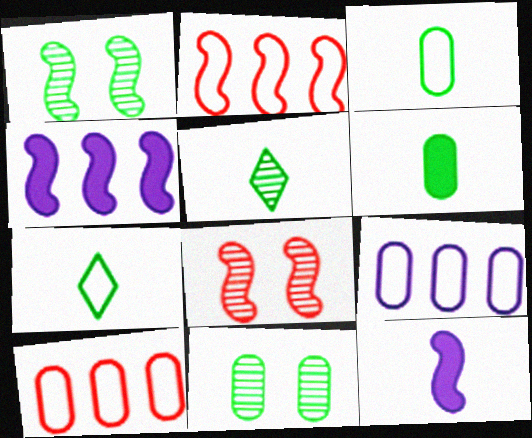[[1, 2, 12]]